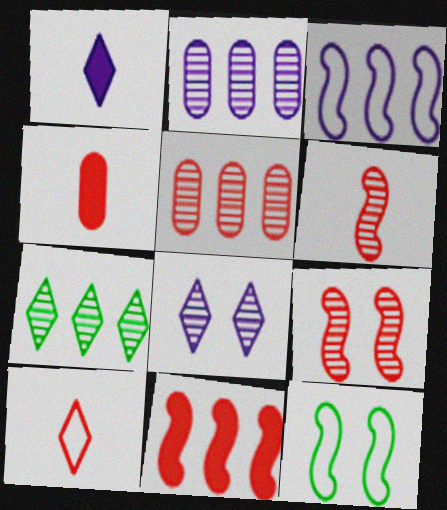[[1, 5, 12], 
[4, 6, 10]]